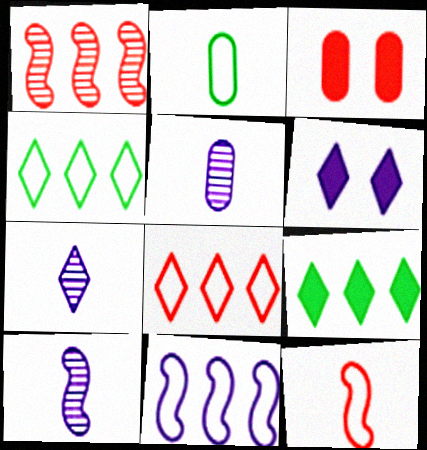[[1, 2, 6], 
[3, 4, 10], 
[5, 6, 11], 
[5, 7, 10]]